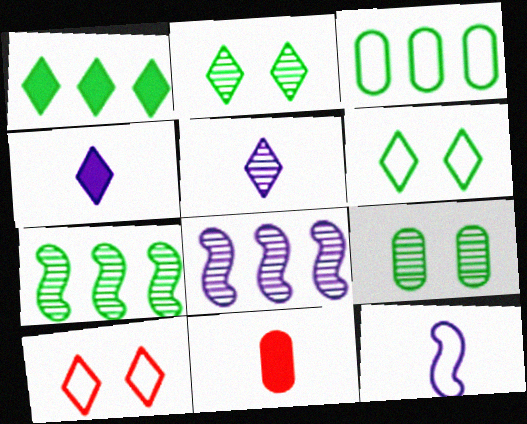[[1, 3, 7], 
[1, 5, 10], 
[3, 10, 12], 
[6, 8, 11]]